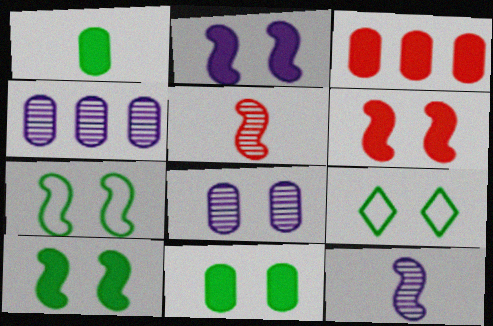[[2, 6, 10], 
[3, 9, 12], 
[6, 8, 9]]